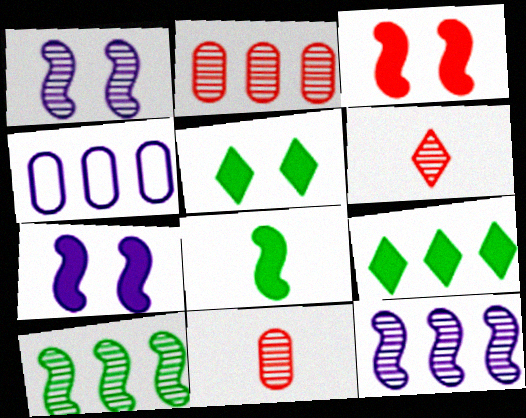[]